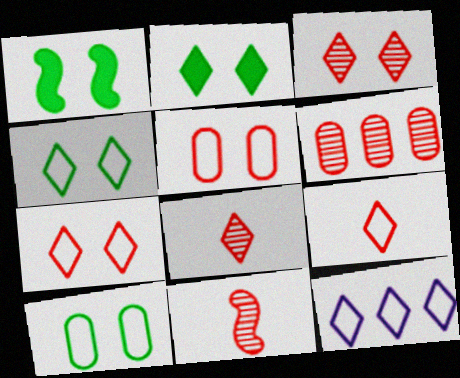[[2, 8, 12], 
[3, 6, 11], 
[4, 9, 12]]